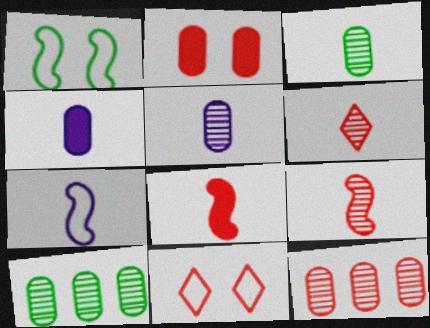[[8, 11, 12]]